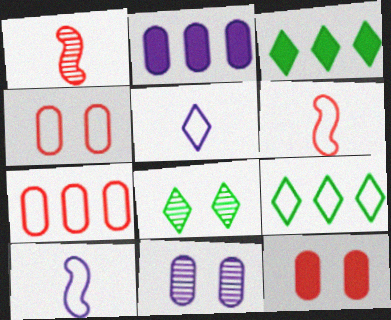[[2, 6, 8], 
[3, 6, 11], 
[4, 9, 10]]